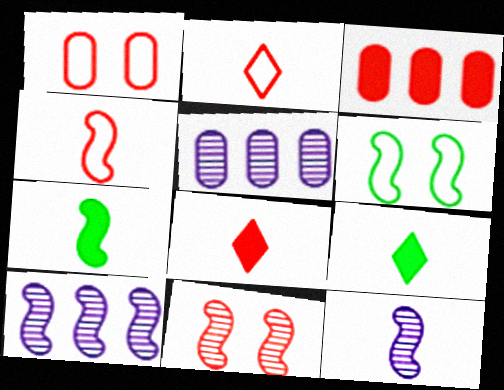[[1, 9, 10], 
[2, 3, 11], 
[4, 7, 12], 
[5, 6, 8]]